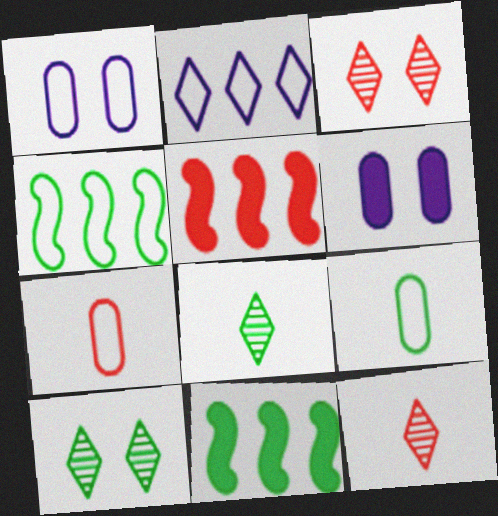[[1, 5, 8], 
[1, 11, 12], 
[3, 5, 7], 
[4, 6, 12], 
[9, 10, 11]]